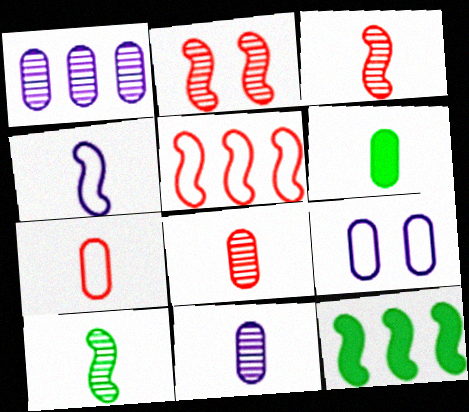[[2, 4, 12], 
[6, 7, 11]]